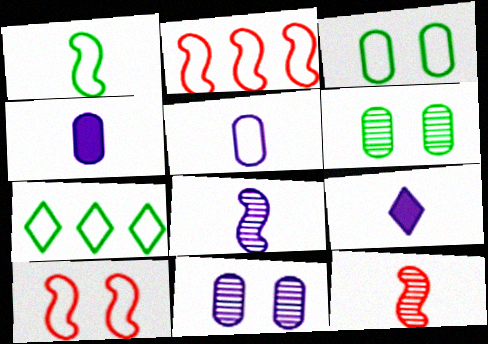[[1, 3, 7], 
[2, 6, 9], 
[5, 7, 10], 
[5, 8, 9]]